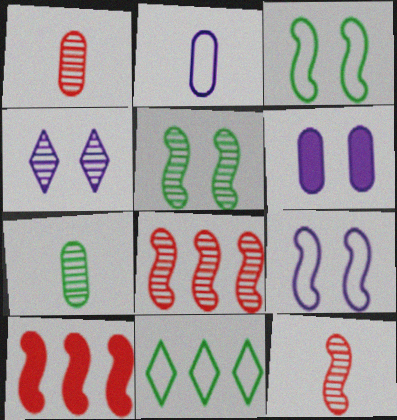[[4, 6, 9], 
[4, 7, 8], 
[6, 11, 12]]